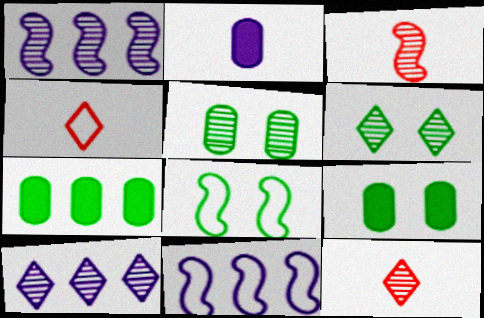[[1, 4, 9], 
[1, 5, 12], 
[3, 5, 10], 
[6, 8, 9], 
[6, 10, 12], 
[9, 11, 12]]